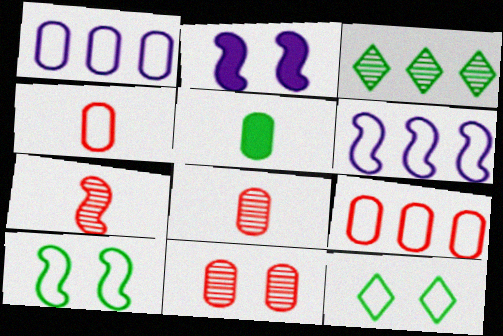[[1, 5, 11], 
[2, 3, 4], 
[2, 11, 12], 
[3, 5, 10], 
[4, 6, 12]]